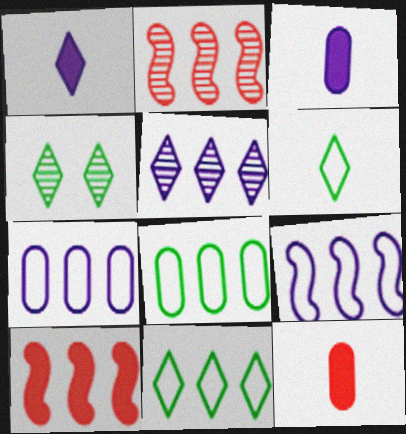[[4, 9, 12], 
[5, 8, 10]]